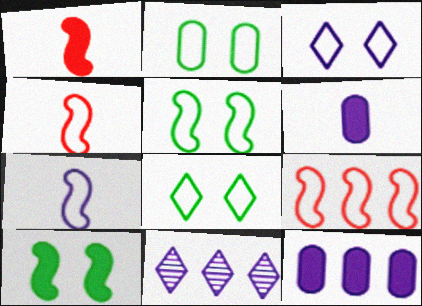[[1, 2, 11], 
[2, 5, 8], 
[5, 7, 9]]